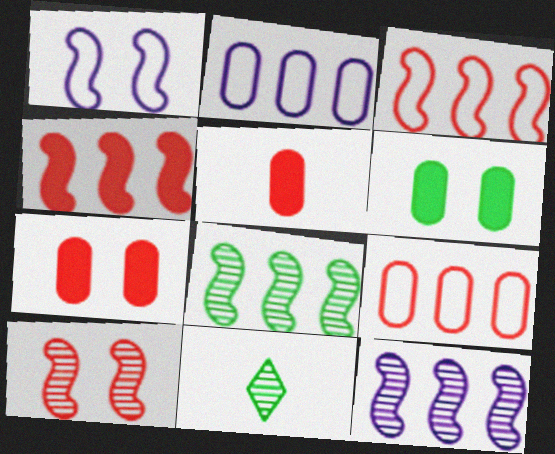[]